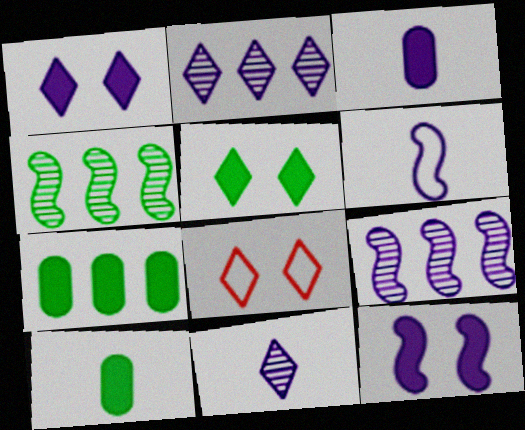[[3, 4, 8], 
[3, 6, 11], 
[6, 9, 12], 
[8, 9, 10]]